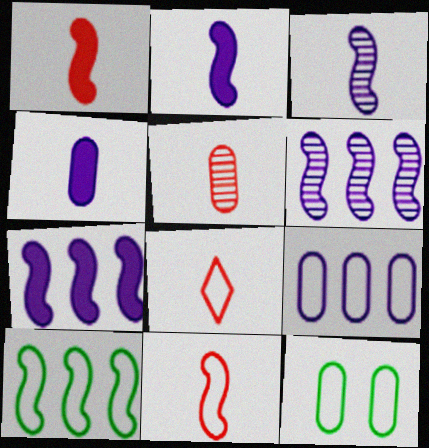[[1, 5, 8]]